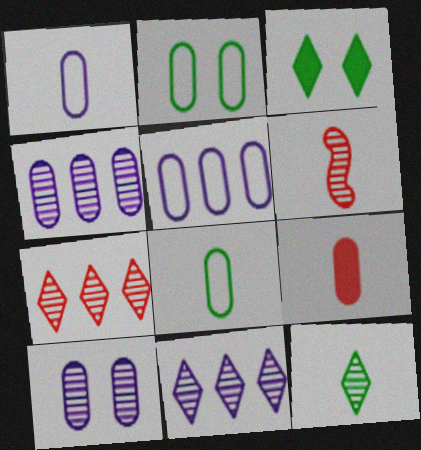[[2, 4, 9], 
[3, 5, 6]]